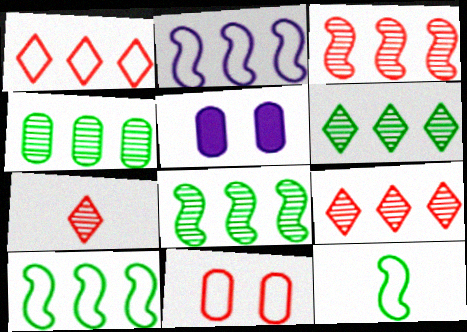[[4, 6, 8], 
[5, 7, 10], 
[5, 9, 12]]